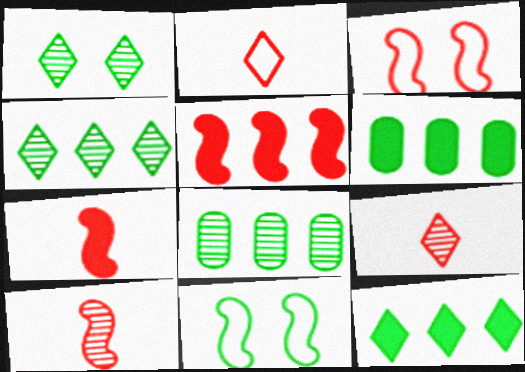[[3, 5, 10]]